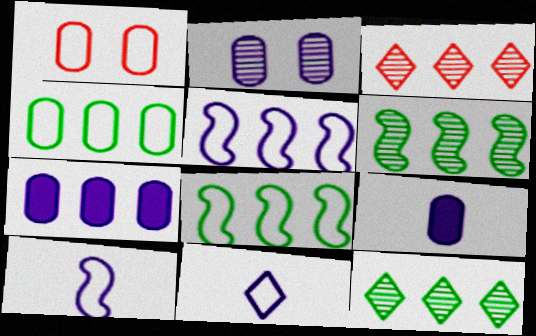[[1, 8, 11], 
[3, 7, 8]]